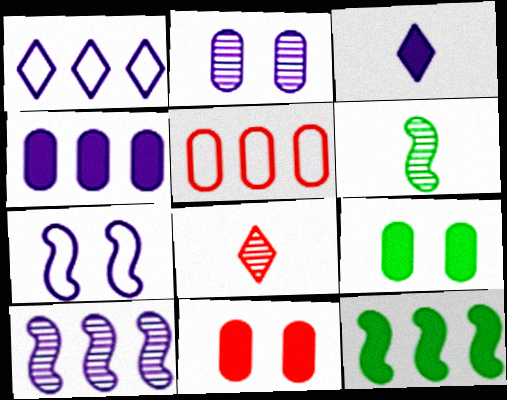[[1, 4, 10], 
[1, 6, 11], 
[3, 11, 12]]